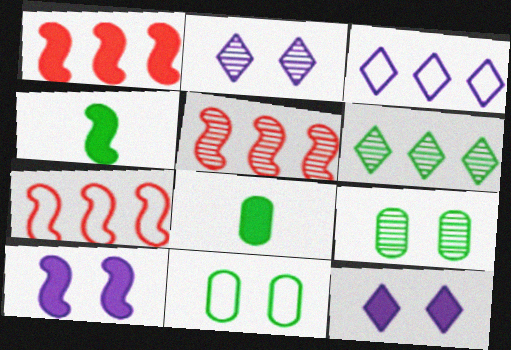[[1, 4, 10], 
[1, 5, 7], 
[1, 8, 12], 
[2, 7, 8], 
[4, 6, 11]]